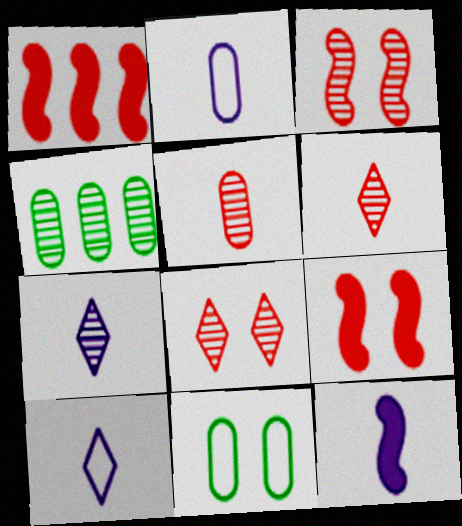[[1, 7, 11], 
[2, 7, 12], 
[3, 4, 7], 
[4, 9, 10]]